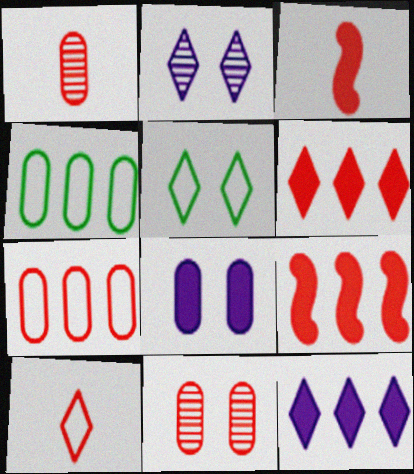[[1, 3, 10], 
[1, 4, 8], 
[2, 3, 4], 
[9, 10, 11]]